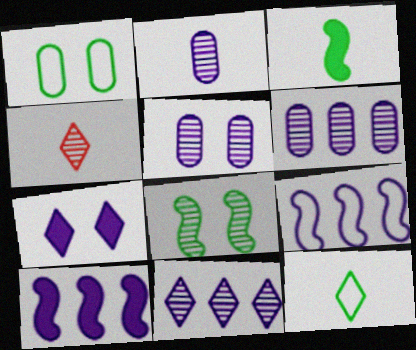[[1, 4, 10], 
[2, 5, 6], 
[2, 7, 9], 
[4, 6, 8]]